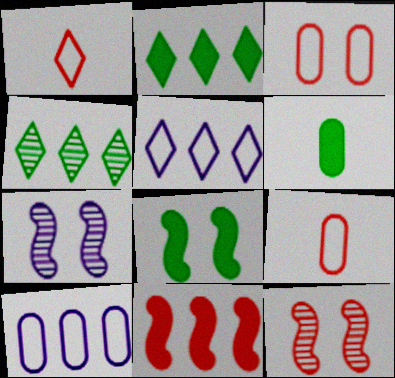[[2, 6, 8], 
[2, 7, 9], 
[4, 10, 11], 
[5, 6, 12]]